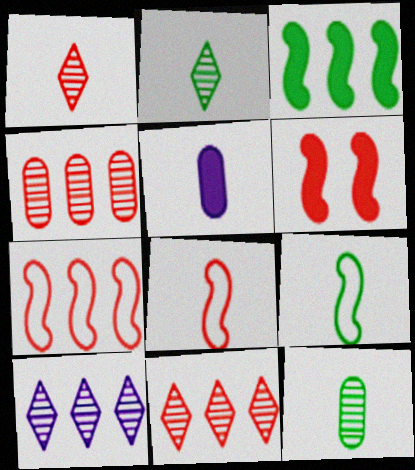[[1, 5, 9], 
[2, 5, 8]]